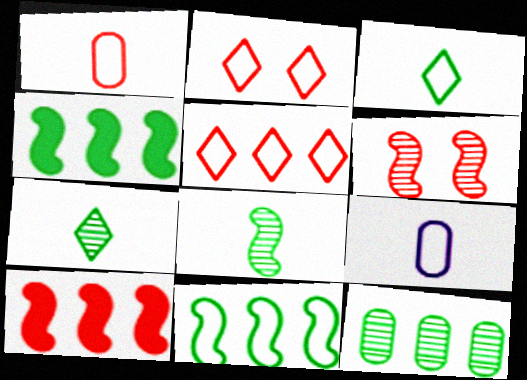[[2, 9, 11]]